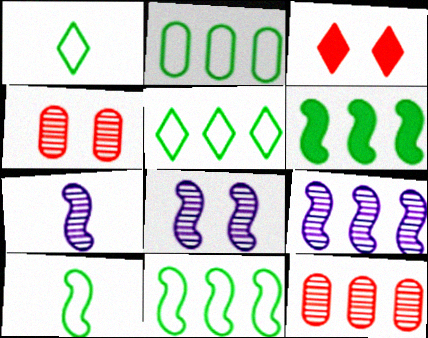[[2, 3, 7], 
[2, 5, 11], 
[7, 8, 9]]